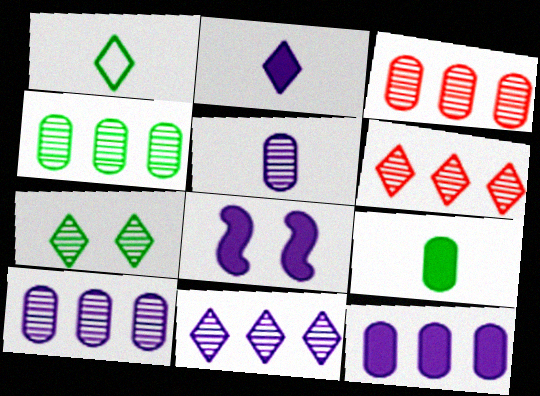[[1, 3, 8], 
[2, 8, 12], 
[3, 4, 10]]